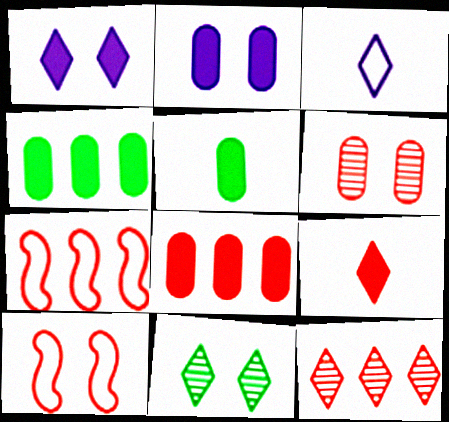[[2, 5, 8], 
[2, 10, 11], 
[6, 7, 9], 
[7, 8, 12]]